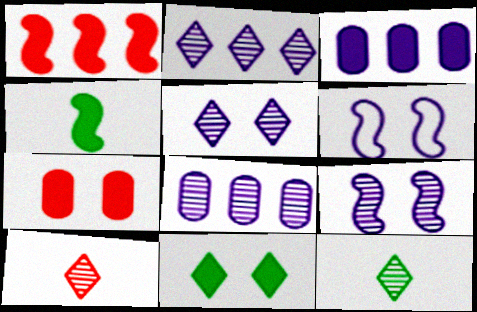[]